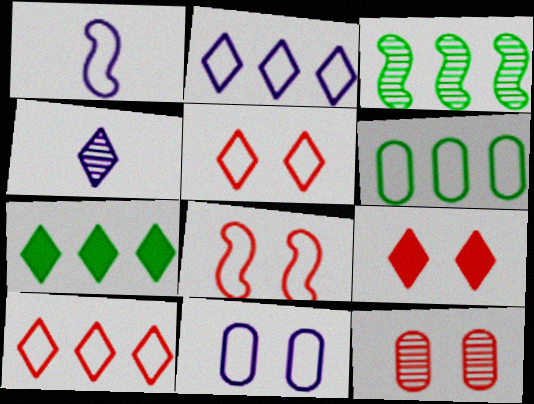[[1, 2, 11], 
[1, 5, 6], 
[1, 7, 12], 
[3, 4, 12], 
[3, 6, 7], 
[4, 5, 7], 
[8, 9, 12]]